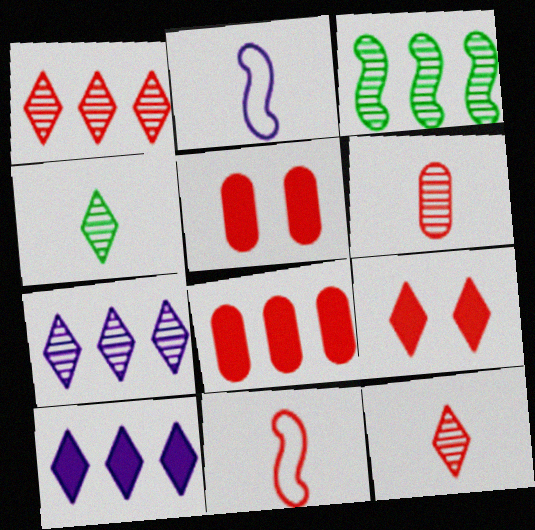[[1, 5, 11]]